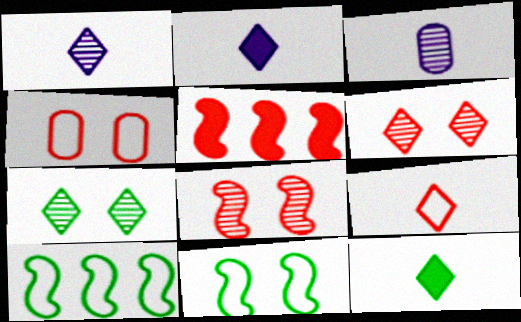[[1, 9, 12]]